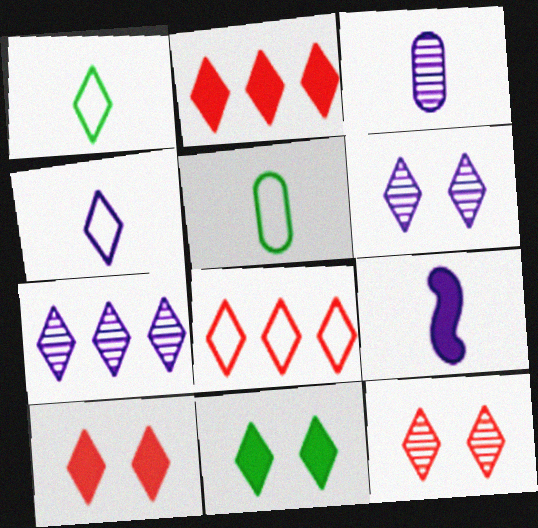[[1, 2, 6], 
[1, 7, 10], 
[3, 4, 9]]